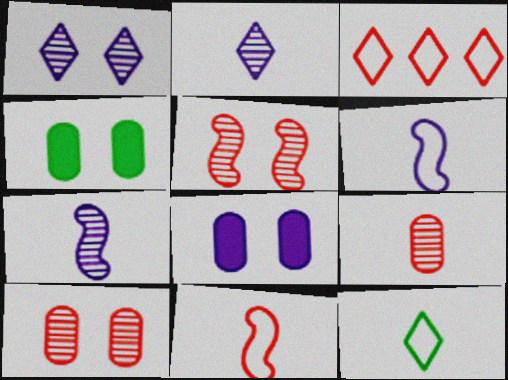[[3, 4, 7]]